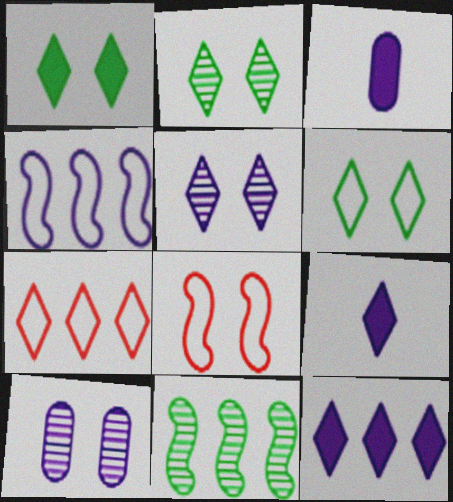[[1, 2, 6], 
[1, 8, 10], 
[2, 7, 9], 
[3, 4, 5], 
[4, 9, 10]]